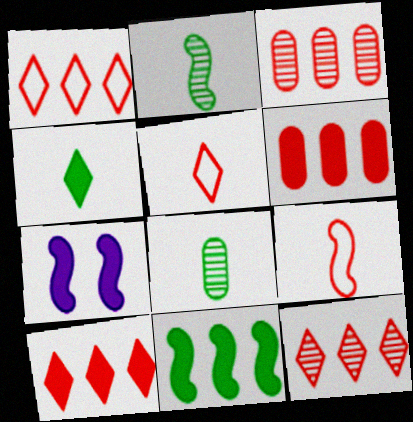[[1, 7, 8], 
[1, 10, 12], 
[4, 6, 7]]